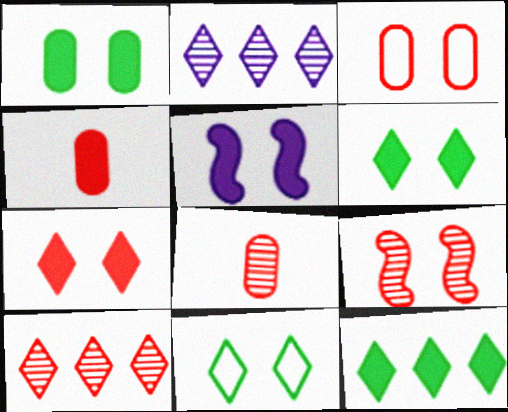[[1, 5, 7], 
[3, 7, 9], 
[4, 5, 12], 
[8, 9, 10]]